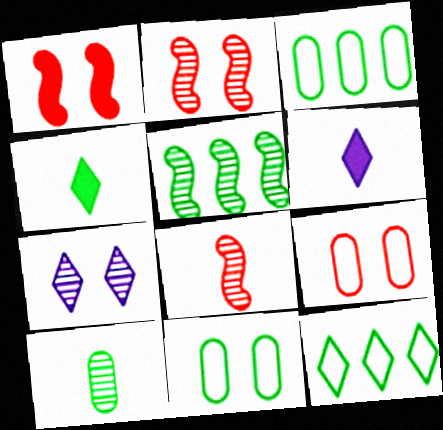[[1, 7, 11], 
[2, 3, 6], 
[4, 5, 11], 
[5, 6, 9]]